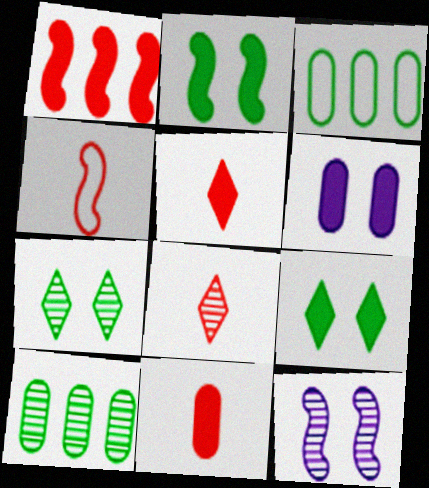[[3, 5, 12], 
[4, 8, 11], 
[8, 10, 12]]